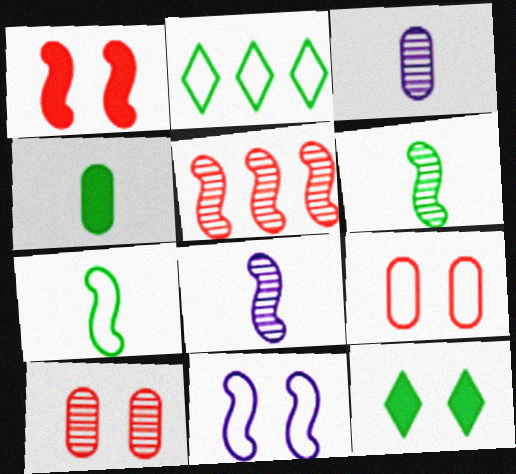[[1, 2, 3], 
[10, 11, 12]]